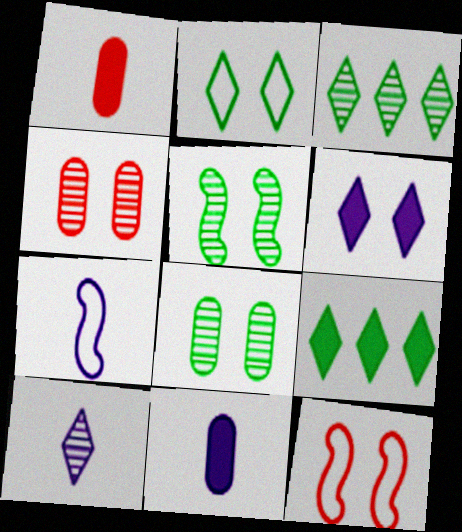[[3, 11, 12], 
[4, 7, 9], 
[6, 8, 12], 
[7, 10, 11]]